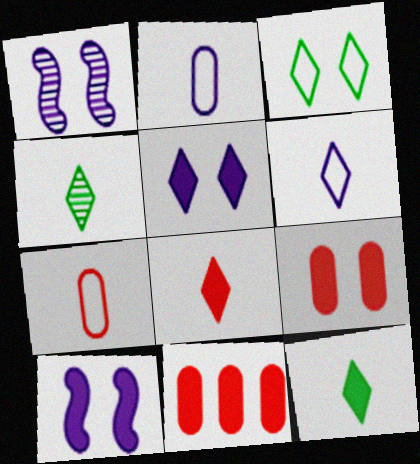[[1, 3, 9], 
[4, 6, 8], 
[10, 11, 12]]